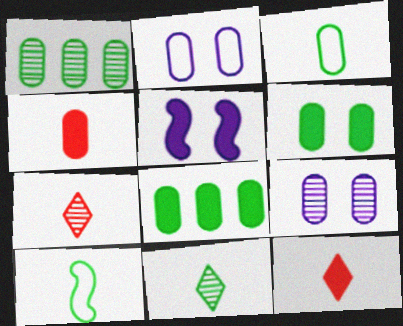[[1, 2, 4], 
[1, 3, 6], 
[5, 8, 12]]